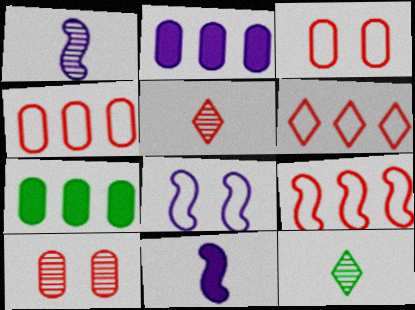[[4, 6, 9], 
[5, 7, 8]]